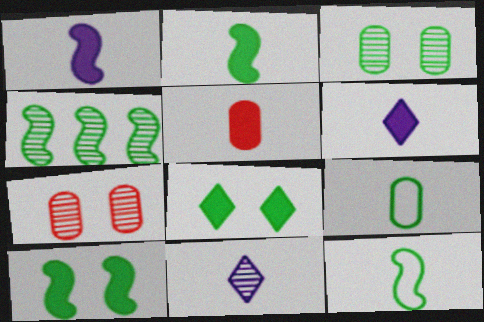[[2, 5, 6], 
[4, 7, 11], 
[4, 8, 9], 
[4, 10, 12], 
[5, 11, 12]]